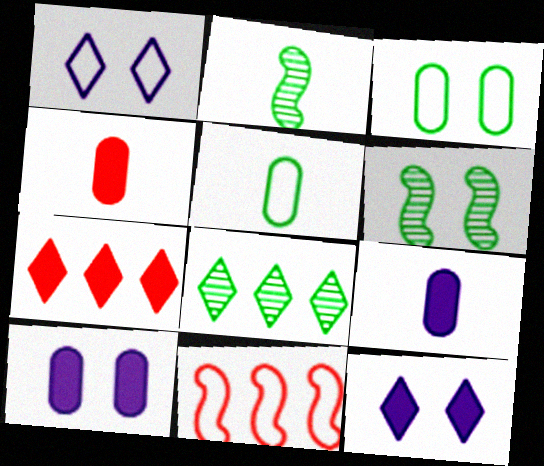[[1, 5, 11]]